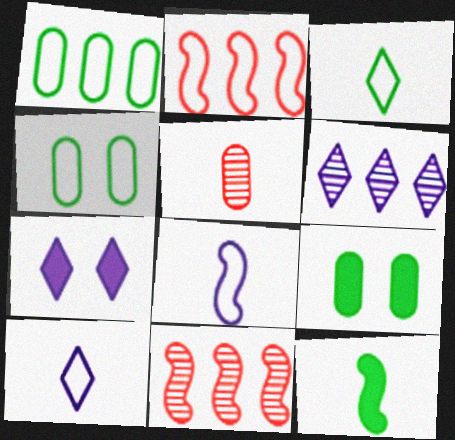[[2, 4, 10], 
[5, 10, 12], 
[6, 7, 10], 
[9, 10, 11]]